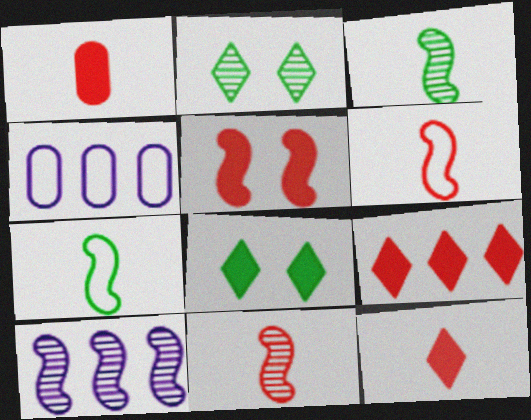[[1, 5, 9], 
[4, 8, 11], 
[5, 7, 10]]